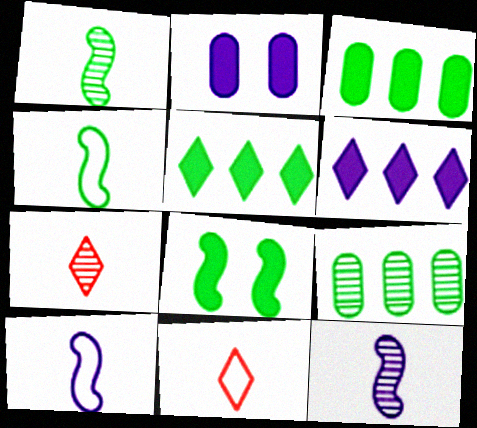[]